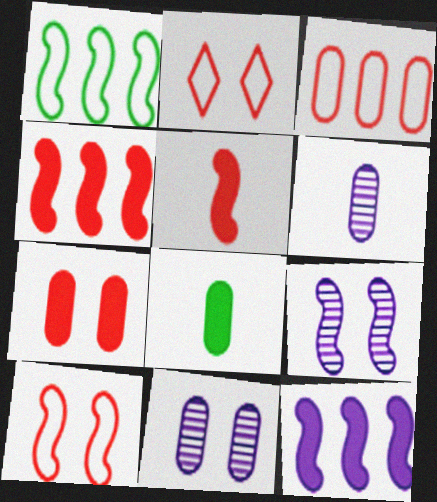[[1, 5, 9], 
[3, 8, 11]]